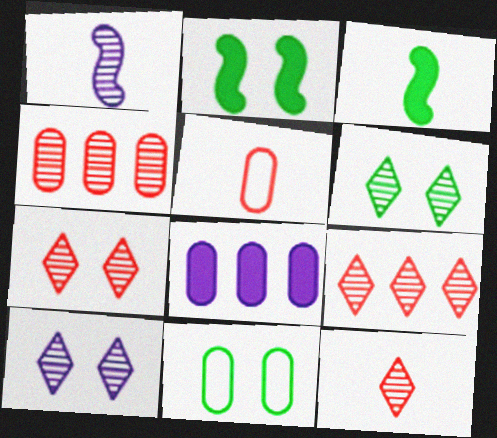[[1, 4, 6], 
[2, 6, 11], 
[6, 7, 10], 
[7, 9, 12]]